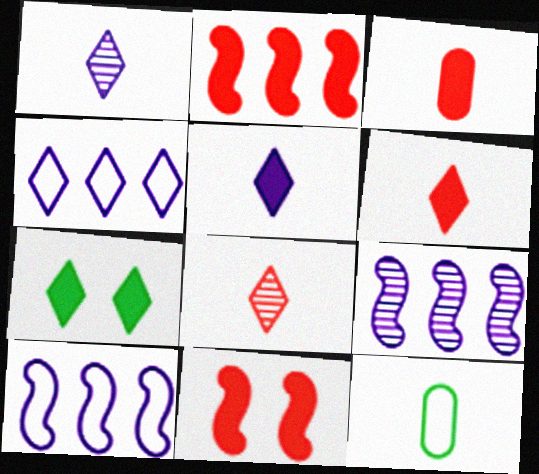[[4, 7, 8]]